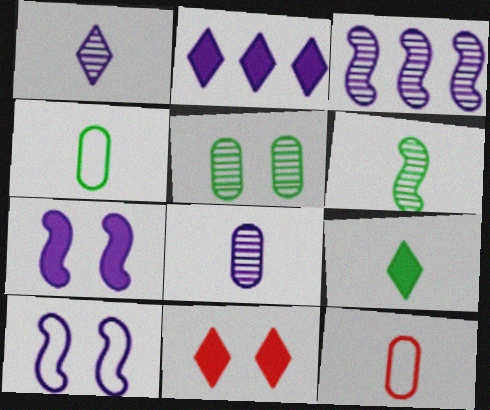[[2, 8, 10], 
[2, 9, 11], 
[3, 4, 11], 
[4, 6, 9], 
[5, 10, 11]]